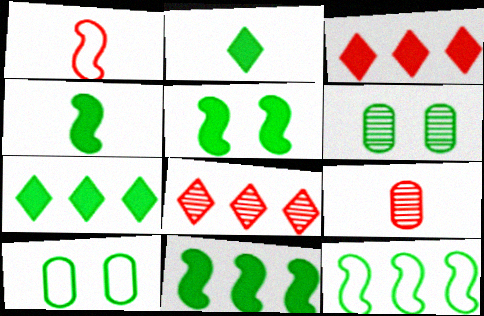[[2, 6, 12], 
[4, 5, 11]]